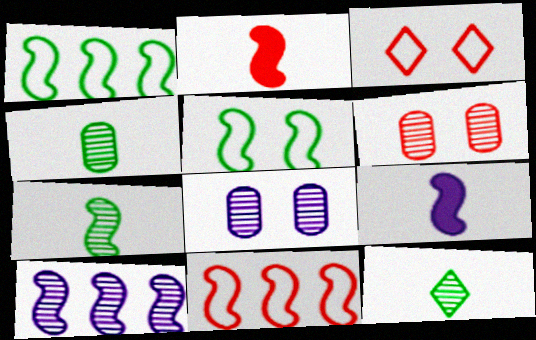[[2, 5, 10], 
[4, 7, 12], 
[6, 10, 12]]